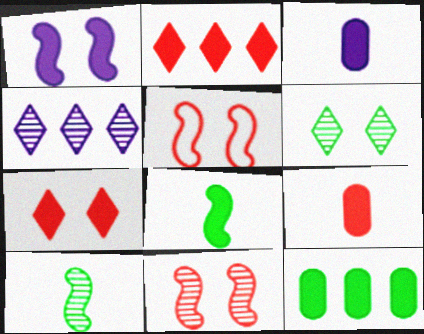[]